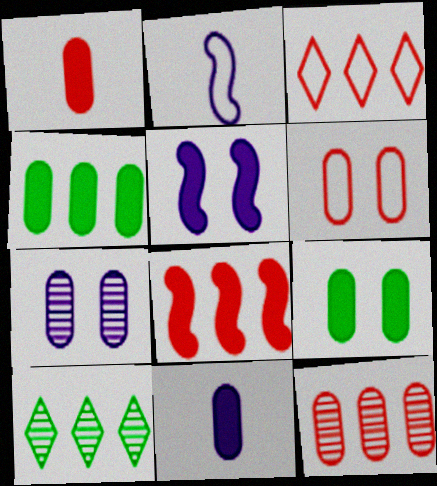[[1, 6, 12], 
[3, 8, 12], 
[6, 7, 9]]